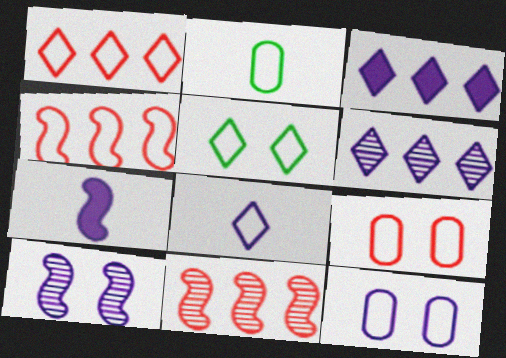[[1, 5, 8], 
[6, 7, 12]]